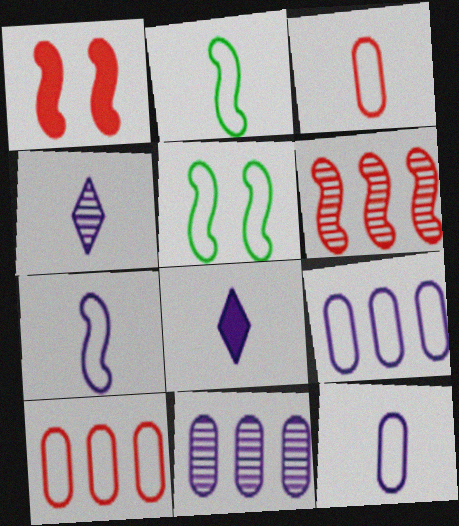[]